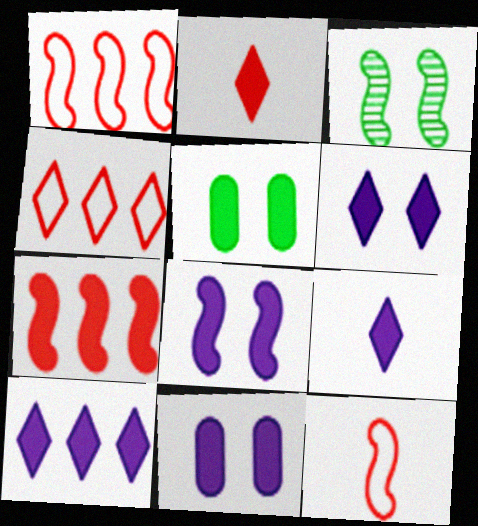[[5, 7, 9], 
[6, 8, 11], 
[6, 9, 10]]